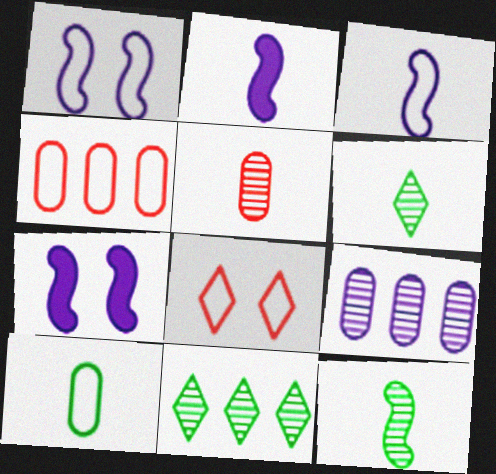[[4, 6, 7]]